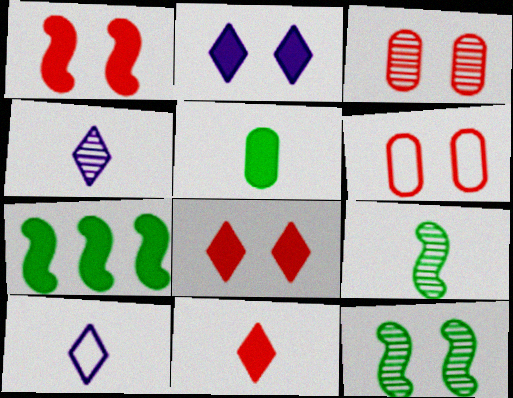[[2, 6, 12], 
[3, 7, 10], 
[4, 6, 7]]